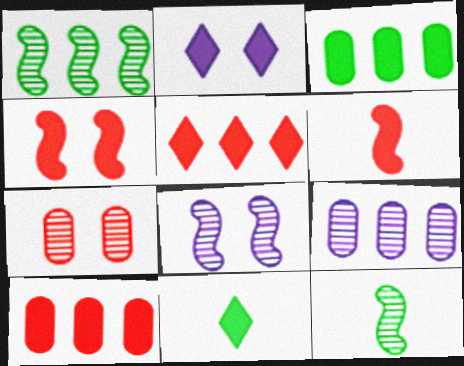[[2, 3, 6], 
[2, 5, 11]]